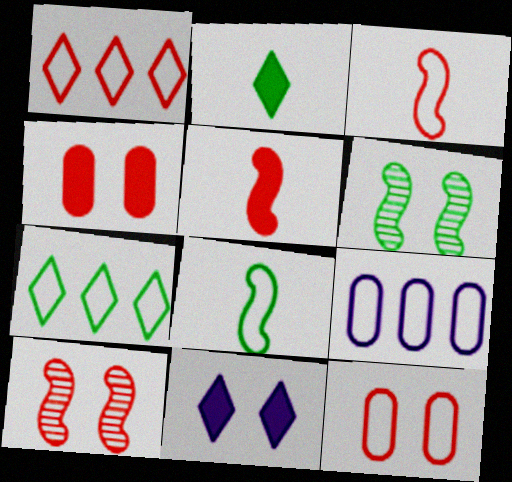[[1, 3, 12], 
[2, 9, 10], 
[6, 11, 12]]